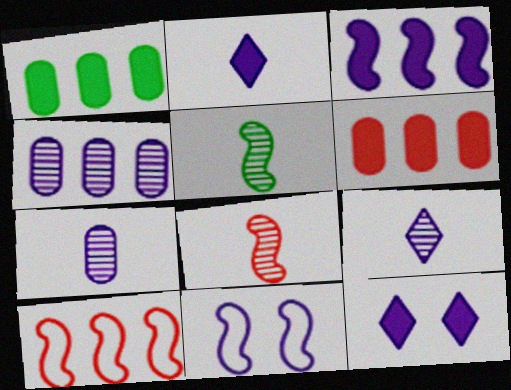[[2, 4, 11]]